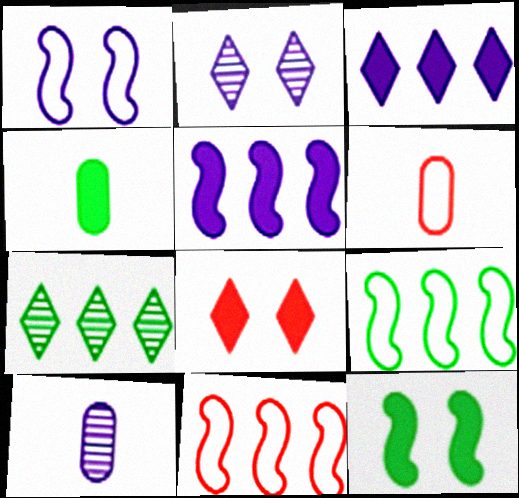[[1, 3, 10], 
[2, 4, 11], 
[4, 5, 8], 
[4, 6, 10], 
[8, 9, 10]]